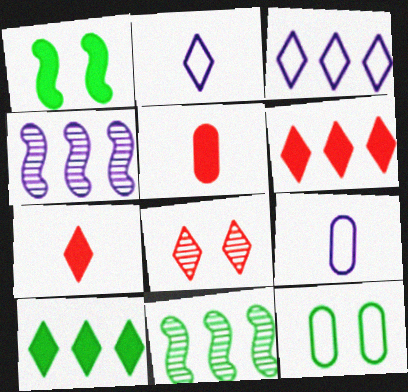[[2, 8, 10], 
[4, 7, 12]]